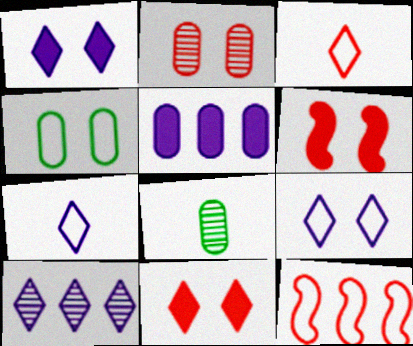[[1, 7, 10], 
[1, 8, 12], 
[4, 7, 12]]